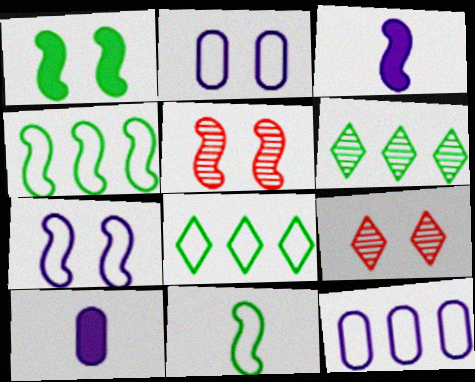[[1, 2, 9], 
[1, 5, 7], 
[3, 4, 5], 
[4, 9, 10], 
[5, 8, 10]]